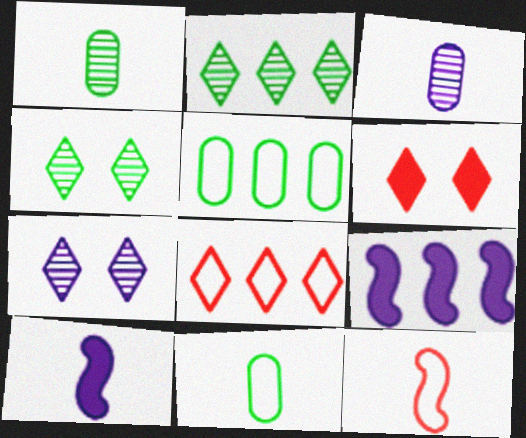[]